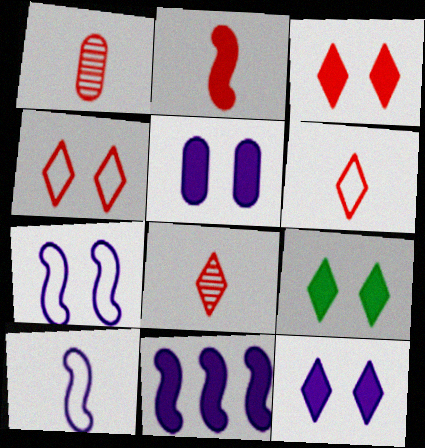[[1, 2, 6], 
[3, 9, 12]]